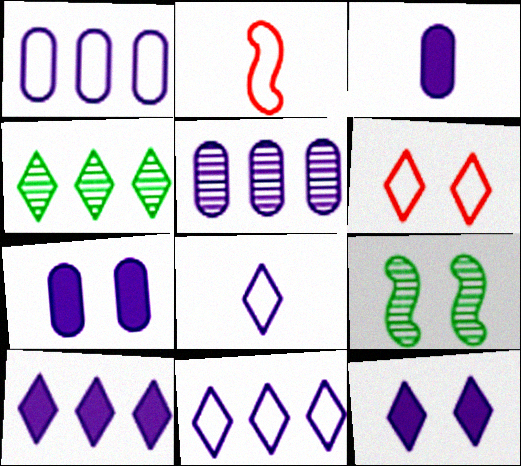[[2, 4, 7], 
[6, 7, 9]]